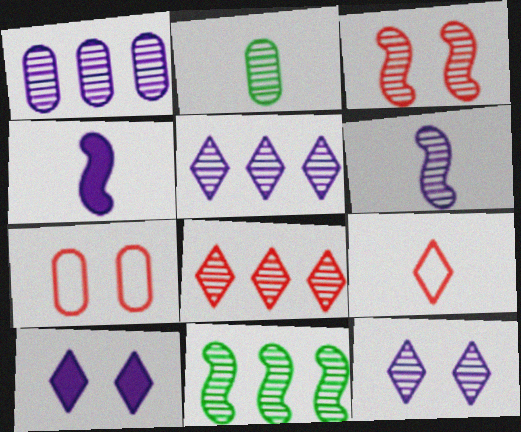[[1, 6, 12], 
[1, 8, 11], 
[2, 3, 5], 
[2, 4, 9], 
[3, 6, 11]]